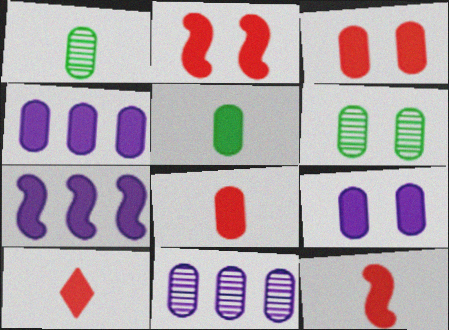[[3, 4, 5], 
[8, 10, 12]]